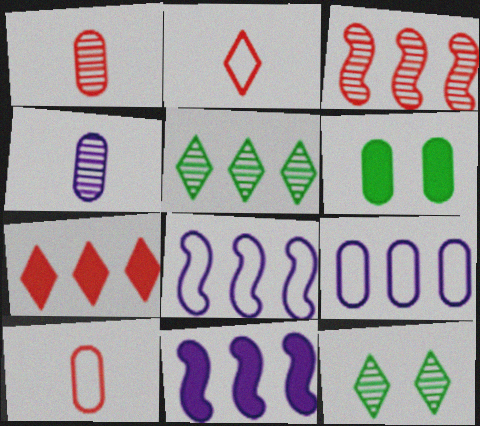[[1, 6, 9], 
[3, 4, 12], 
[10, 11, 12]]